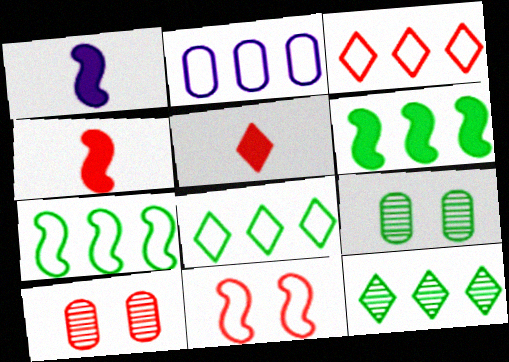[[1, 3, 9], 
[1, 8, 10], 
[2, 3, 7], 
[3, 4, 10]]